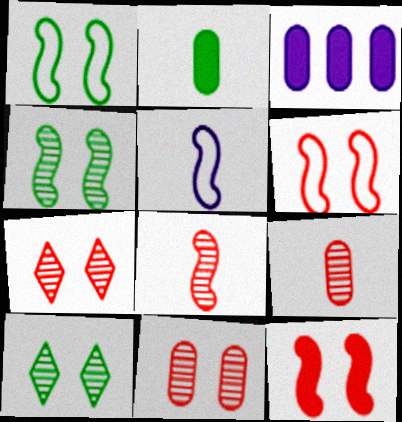[]